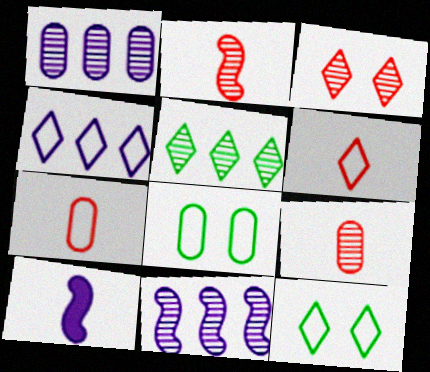[[4, 6, 12]]